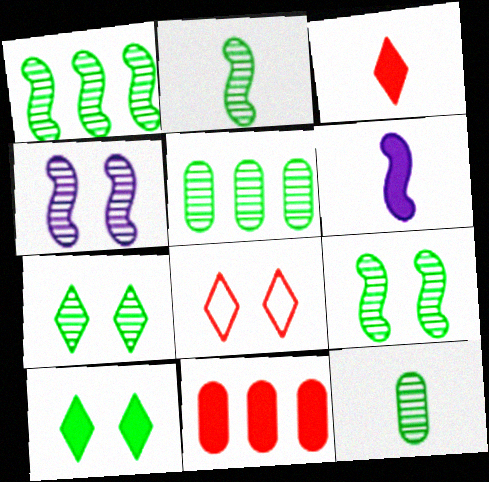[[1, 2, 9], 
[1, 7, 12], 
[2, 5, 7], 
[5, 6, 8], 
[6, 10, 11]]